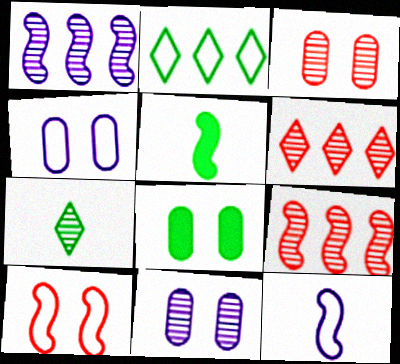[[1, 3, 7], 
[1, 5, 10], 
[3, 4, 8], 
[4, 5, 6], 
[6, 8, 12], 
[7, 9, 11]]